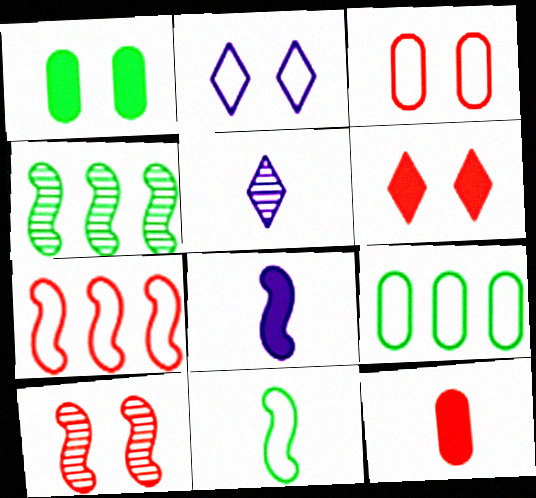[[1, 2, 10], 
[1, 5, 7], 
[2, 4, 12], 
[3, 6, 10], 
[5, 11, 12]]